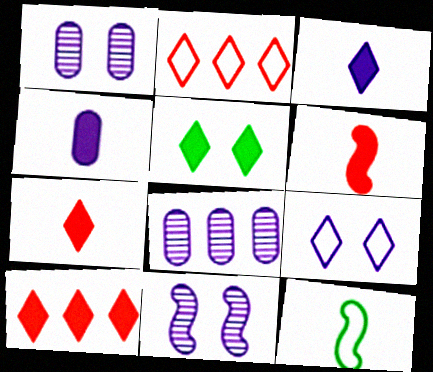[[1, 10, 12], 
[3, 5, 10]]